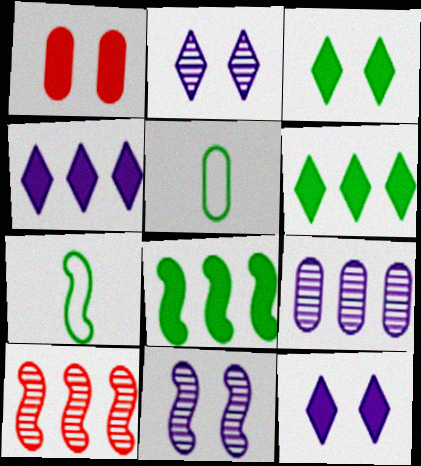[[1, 5, 9], 
[5, 10, 12]]